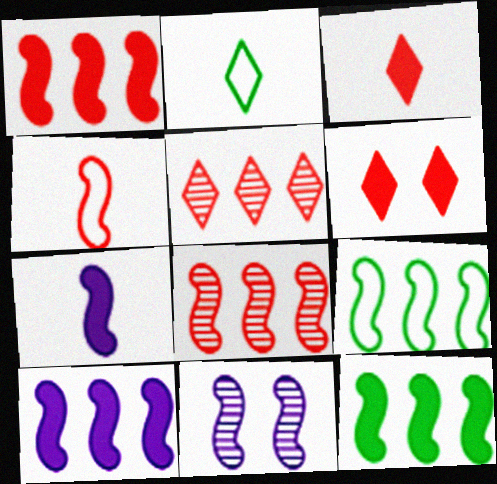[[1, 10, 12], 
[4, 11, 12], 
[8, 9, 10]]